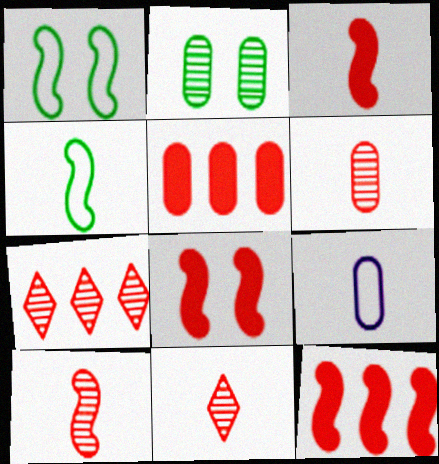[[2, 5, 9], 
[3, 8, 12], 
[6, 10, 11]]